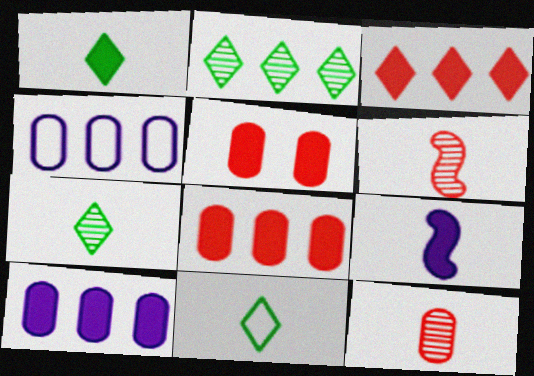[[1, 7, 11], 
[9, 11, 12]]